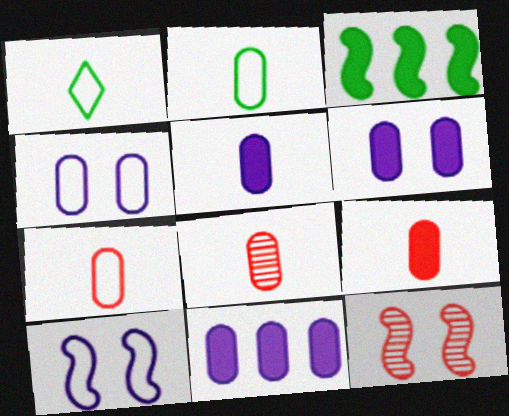[[1, 11, 12], 
[2, 5, 8], 
[5, 6, 11], 
[7, 8, 9]]